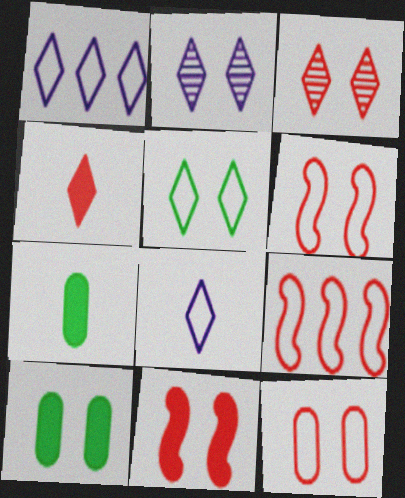[[2, 6, 10], 
[2, 7, 9], 
[3, 11, 12]]